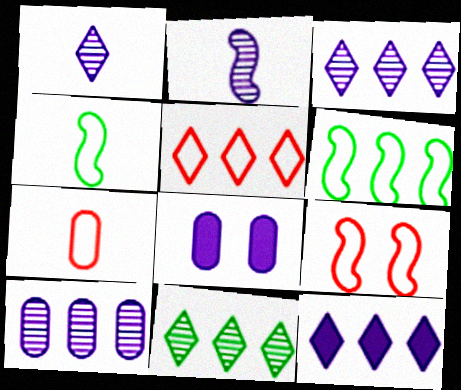[[5, 7, 9], 
[5, 11, 12]]